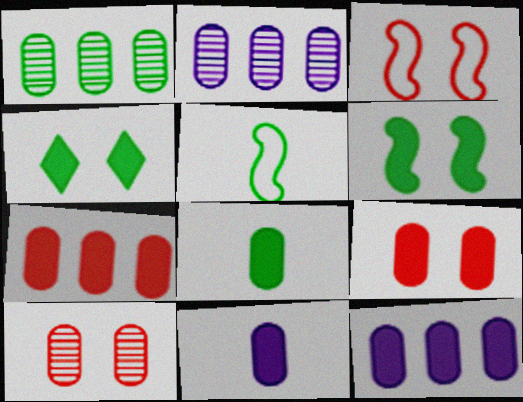[[1, 4, 5], 
[8, 9, 12]]